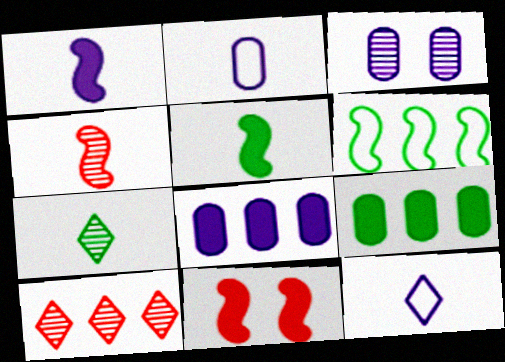[[2, 3, 8], 
[6, 8, 10]]